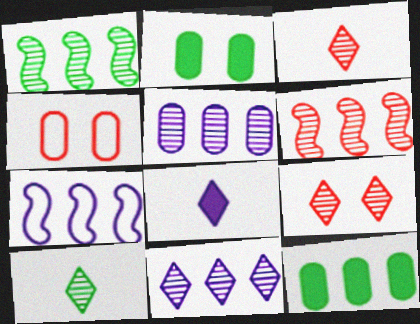[[1, 4, 8], 
[2, 3, 7], 
[9, 10, 11]]